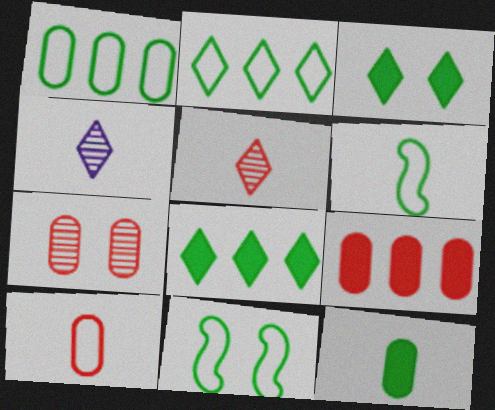[[4, 9, 11], 
[7, 9, 10]]